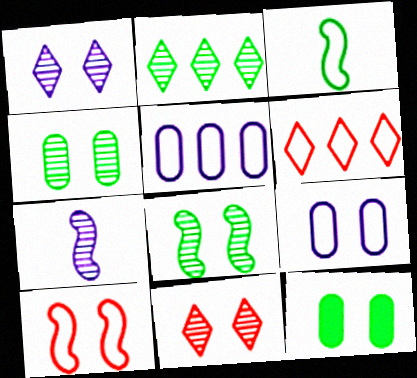[[1, 10, 12], 
[2, 3, 12], 
[3, 6, 9], 
[6, 7, 12]]